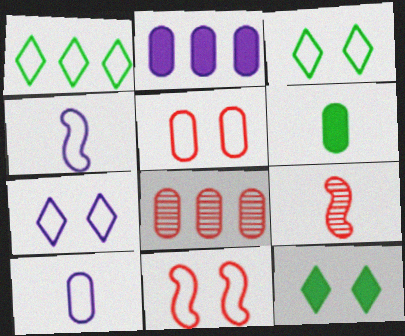[[1, 4, 5], 
[1, 10, 11], 
[2, 3, 9], 
[4, 8, 12]]